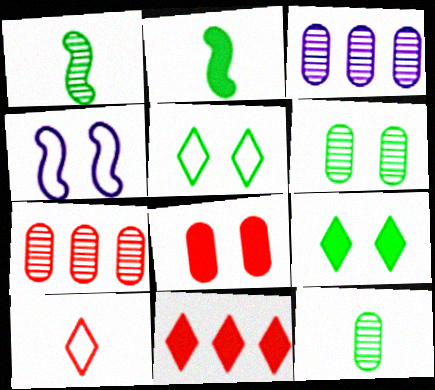[[4, 11, 12]]